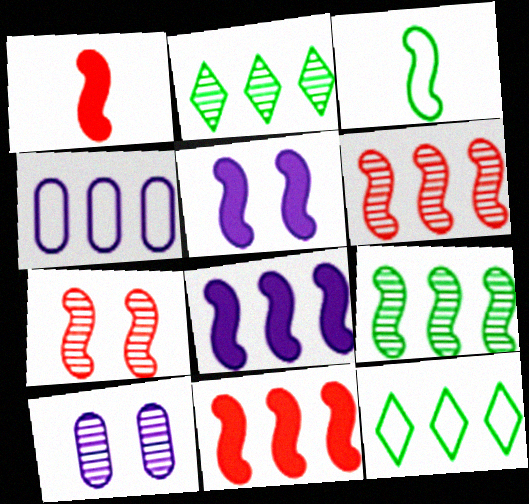[[1, 10, 12], 
[2, 4, 11], 
[3, 5, 6], 
[3, 7, 8]]